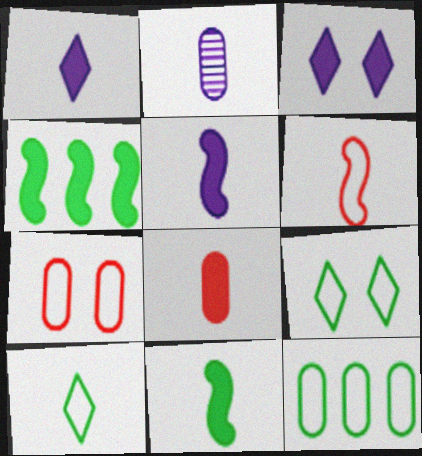[[1, 8, 11], 
[3, 4, 8]]